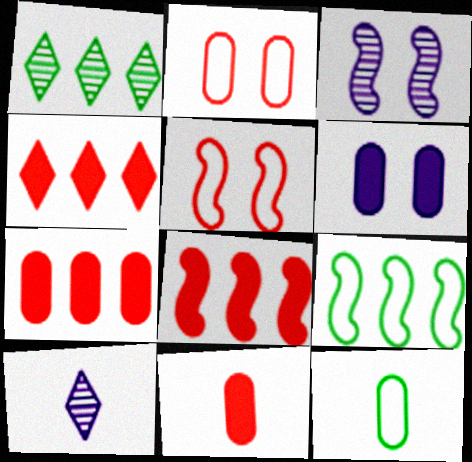[[3, 4, 12], 
[4, 7, 8]]